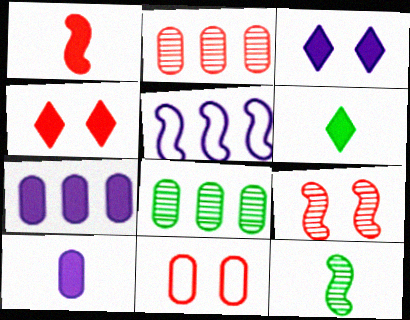[[1, 6, 10], 
[4, 9, 11], 
[8, 10, 11]]